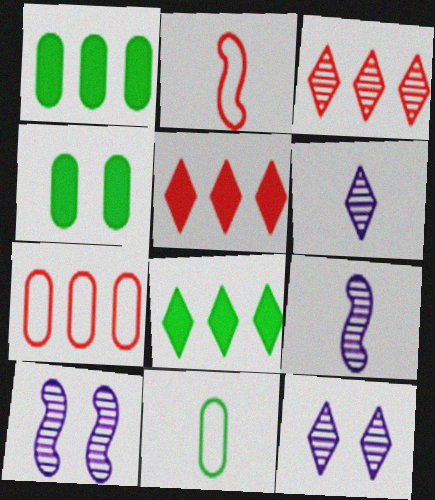[[1, 2, 12], 
[5, 10, 11]]